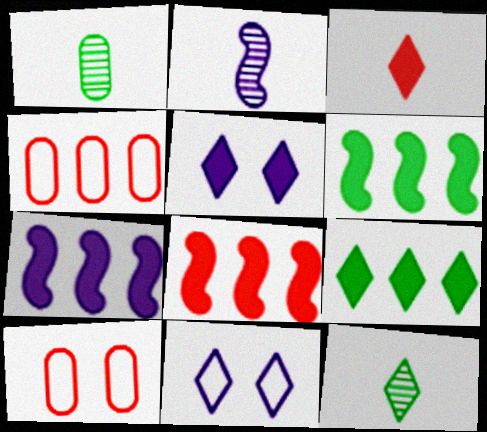[[1, 8, 11], 
[2, 9, 10], 
[3, 5, 9], 
[6, 7, 8], 
[7, 10, 12]]